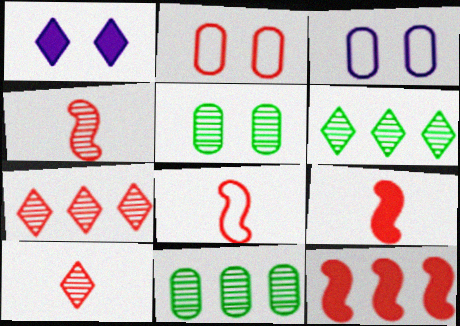[[1, 8, 11], 
[2, 7, 9], 
[2, 10, 12], 
[3, 6, 9], 
[4, 8, 9]]